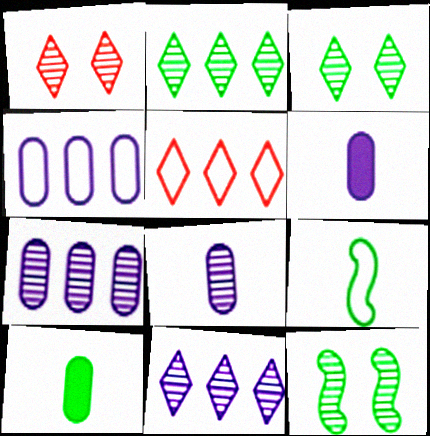[[5, 6, 12]]